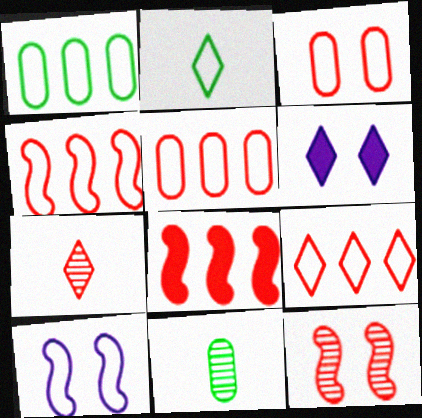[[2, 5, 10], 
[3, 7, 8], 
[4, 5, 9], 
[4, 6, 11]]